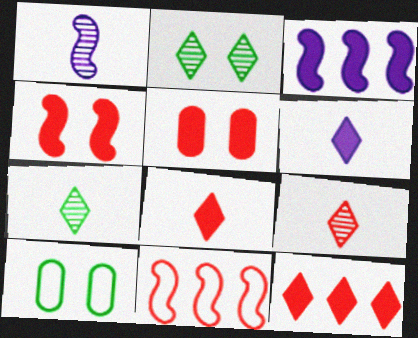[[1, 10, 12], 
[3, 9, 10], 
[5, 9, 11]]